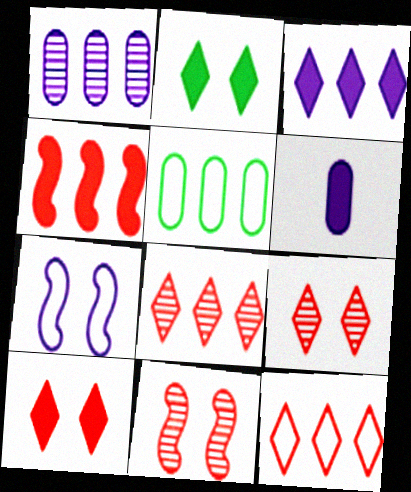[[2, 4, 6]]